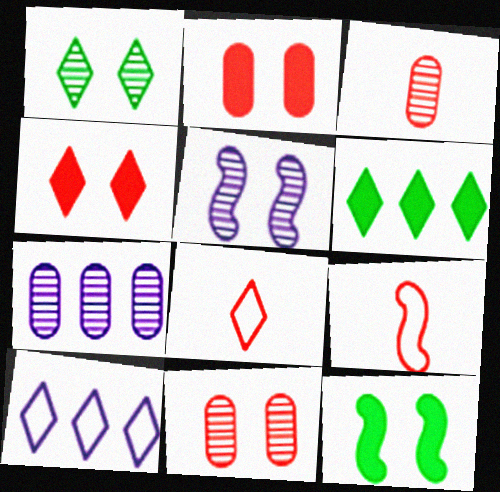[[1, 5, 11], 
[3, 10, 12], 
[7, 8, 12]]